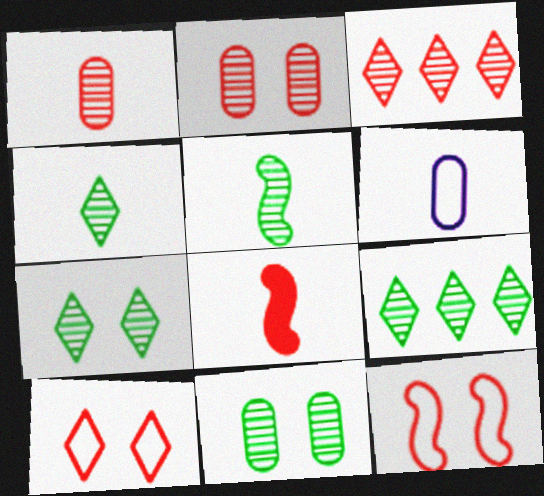[[4, 6, 8], 
[4, 7, 9], 
[5, 9, 11]]